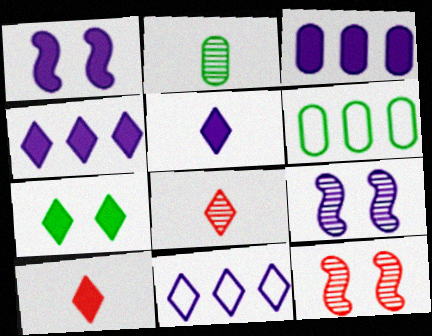[[1, 3, 5], 
[1, 6, 8], 
[4, 7, 10], 
[5, 6, 12], 
[6, 9, 10], 
[7, 8, 11]]